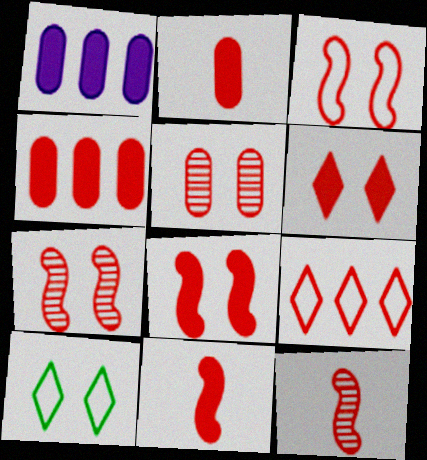[[1, 10, 12], 
[2, 7, 9], 
[3, 5, 6], 
[3, 7, 8], 
[4, 6, 11], 
[5, 9, 11]]